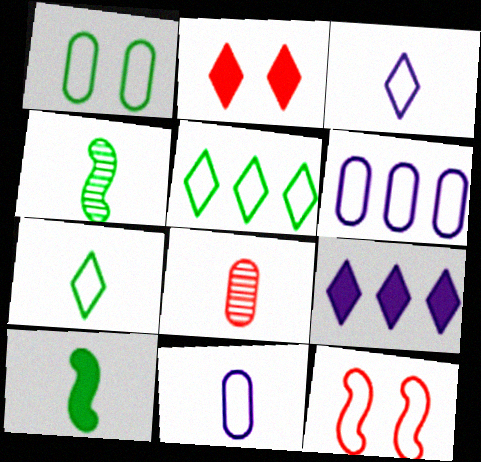[[2, 4, 6], 
[3, 8, 10], 
[5, 11, 12], 
[6, 7, 12]]